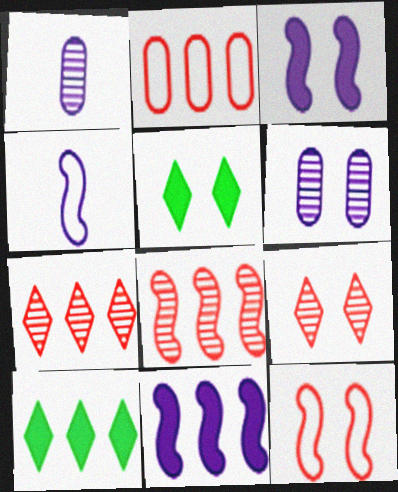[[1, 10, 12], 
[5, 6, 12]]